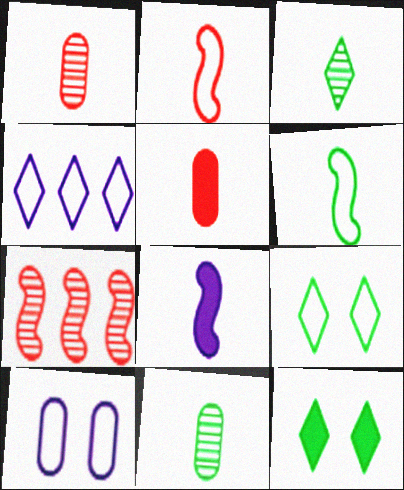[]